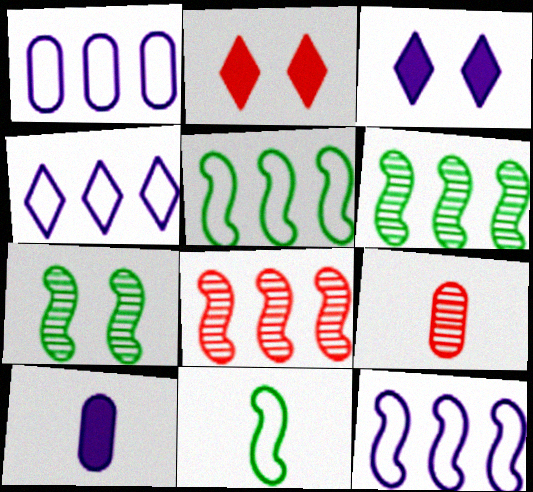[[1, 4, 12], 
[3, 5, 9]]